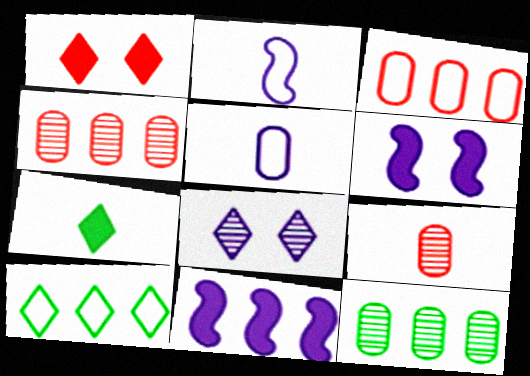[[1, 2, 12], 
[2, 7, 9], 
[4, 10, 11], 
[5, 8, 11], 
[6, 9, 10]]